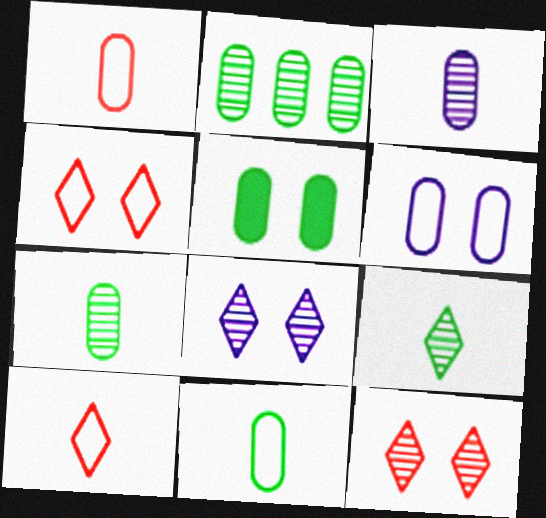[[2, 5, 11]]